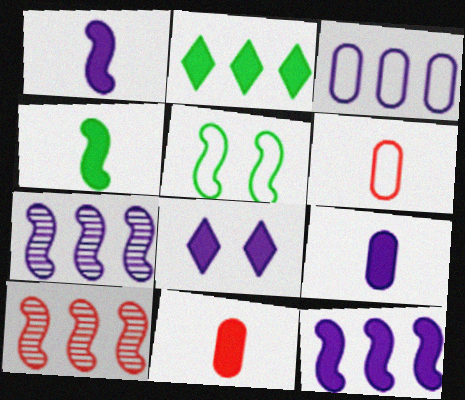[[1, 5, 10], 
[2, 3, 10], 
[8, 9, 12]]